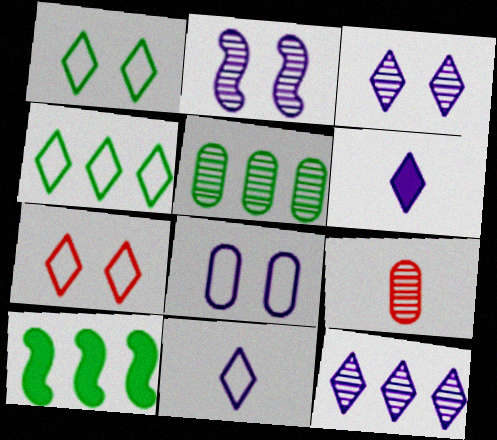[[4, 5, 10], 
[4, 7, 11]]